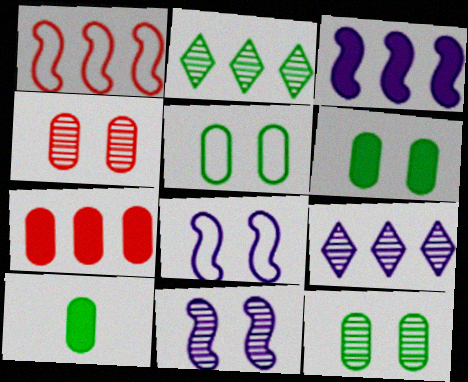[[5, 6, 12]]